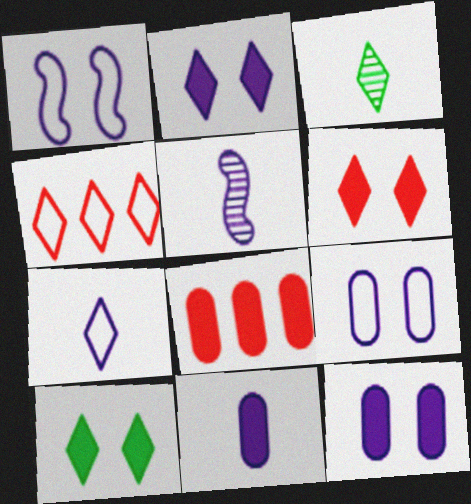[[1, 3, 8], 
[2, 3, 4], 
[2, 6, 10], 
[5, 7, 11]]